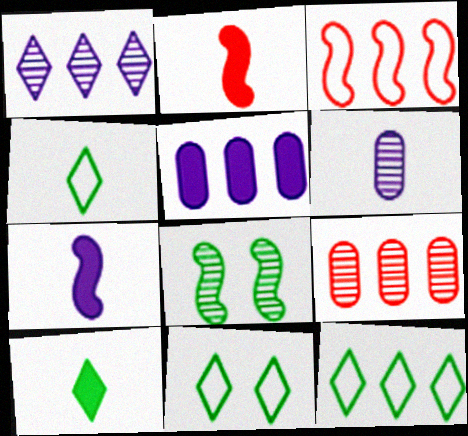[[2, 4, 6], 
[3, 7, 8], 
[4, 11, 12], 
[7, 9, 11]]